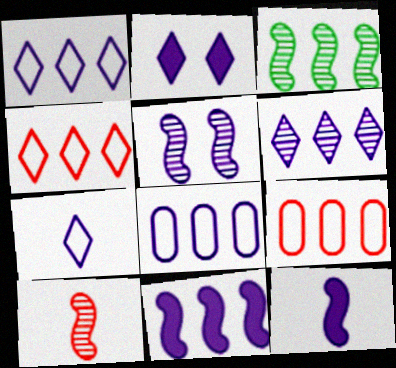[[2, 6, 7], 
[3, 5, 10], 
[6, 8, 11]]